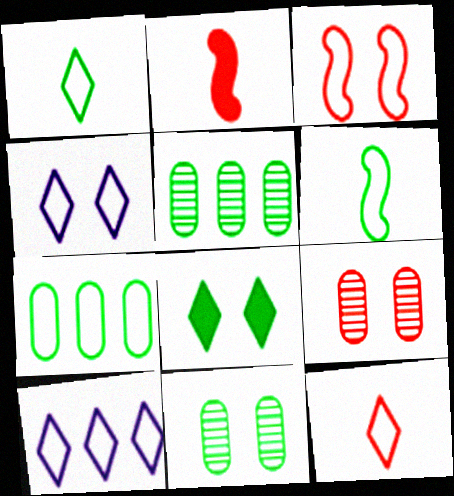[[2, 4, 5], 
[2, 10, 11], 
[5, 6, 8]]